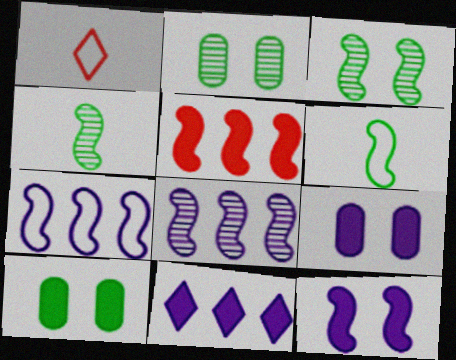[[1, 8, 10]]